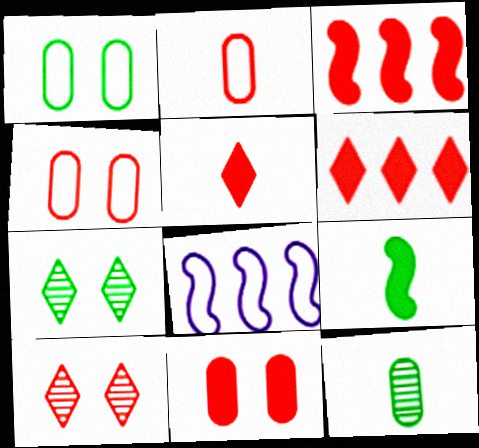[[2, 3, 10], 
[3, 5, 11]]